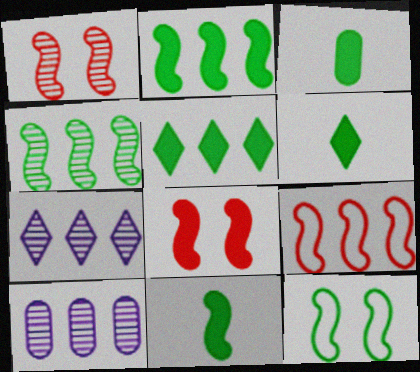[[3, 6, 11], 
[4, 11, 12], 
[5, 9, 10]]